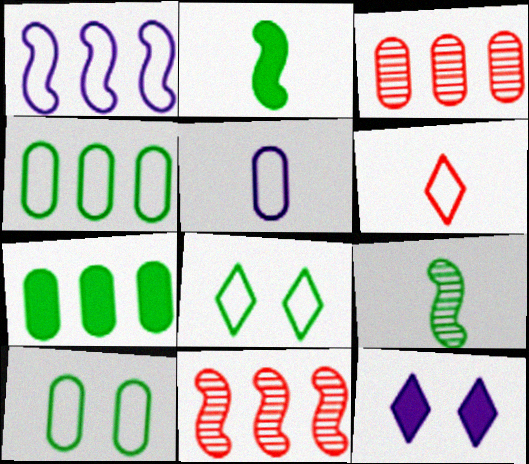[[1, 6, 10], 
[7, 8, 9]]